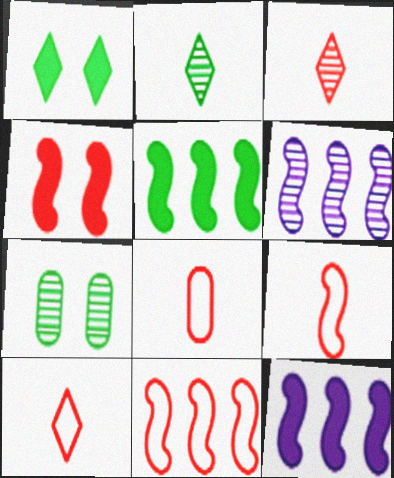[[1, 6, 8], 
[3, 6, 7], 
[5, 6, 11], 
[7, 10, 12], 
[8, 9, 10]]